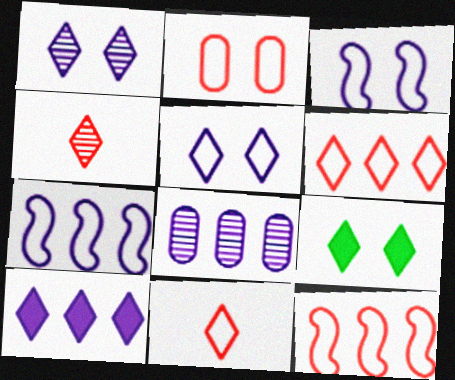[[2, 11, 12], 
[7, 8, 10]]